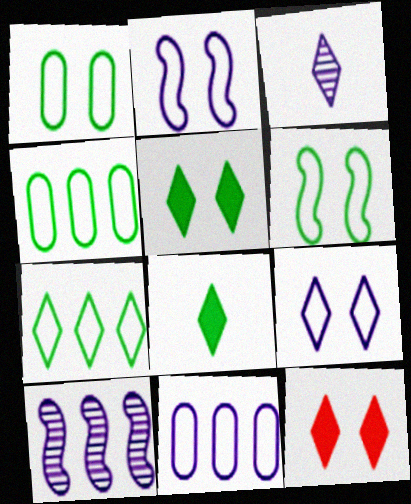[[3, 7, 12]]